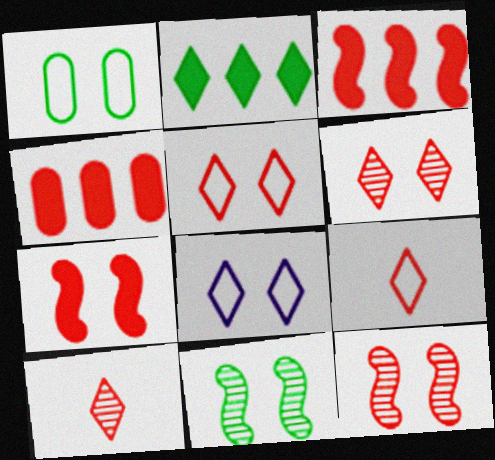[[2, 8, 10], 
[4, 9, 12]]